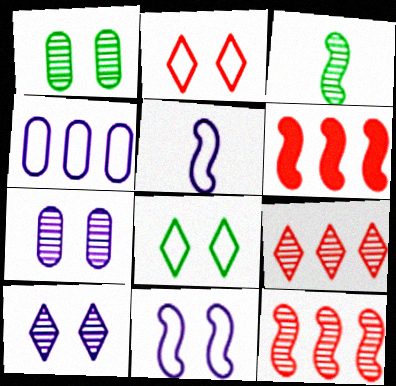[[3, 6, 11], 
[3, 7, 9]]